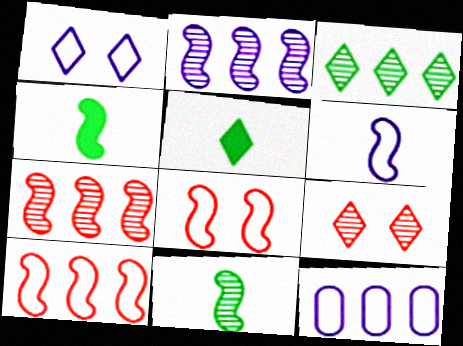[[1, 6, 12], 
[2, 4, 8], 
[4, 9, 12]]